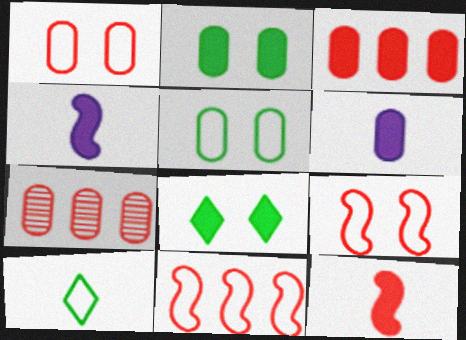[[2, 3, 6], 
[3, 4, 8], 
[5, 6, 7]]